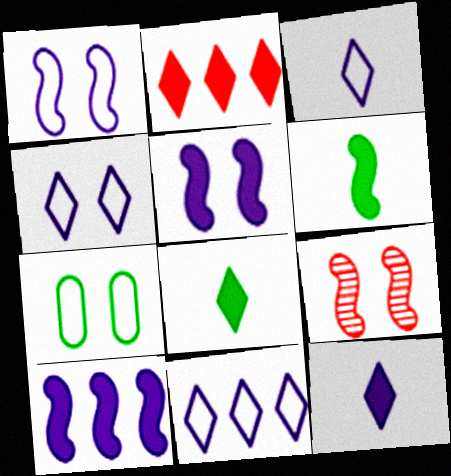[[3, 4, 11]]